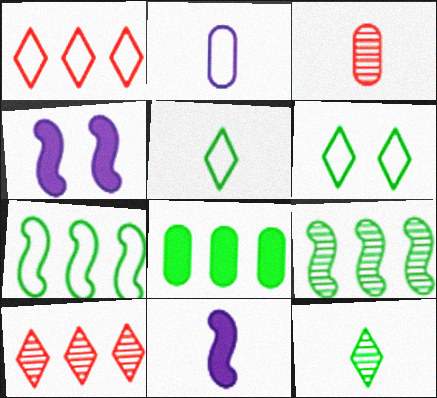[[3, 5, 11]]